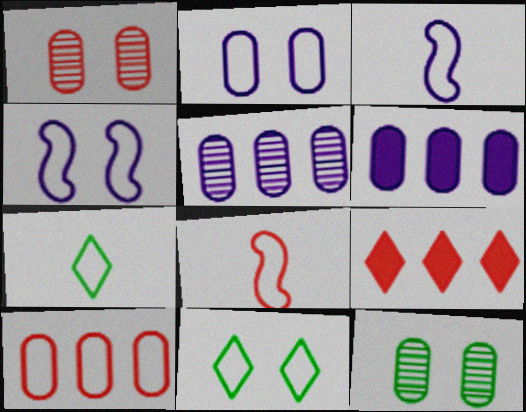[[1, 8, 9], 
[3, 9, 12], 
[3, 10, 11], 
[4, 7, 10]]